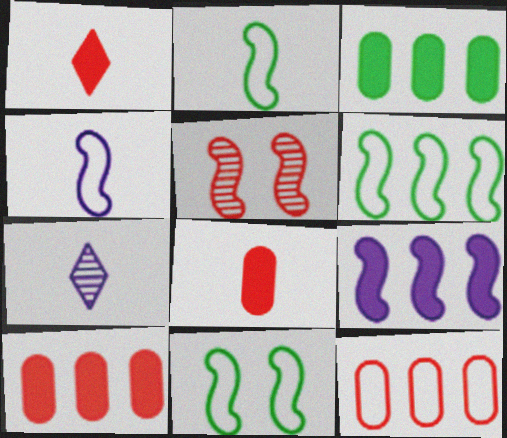[[1, 5, 12], 
[2, 5, 9], 
[2, 6, 11], 
[2, 7, 8], 
[7, 10, 11]]